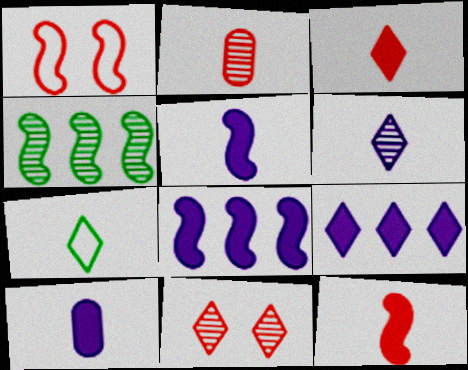[[1, 4, 5], 
[2, 5, 7], 
[3, 6, 7], 
[7, 9, 11]]